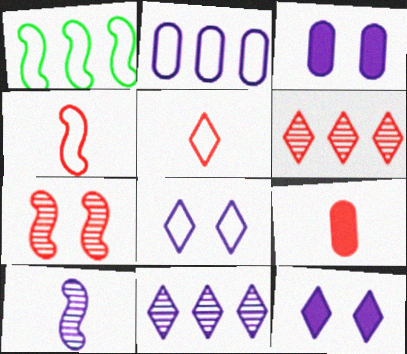[[2, 10, 12]]